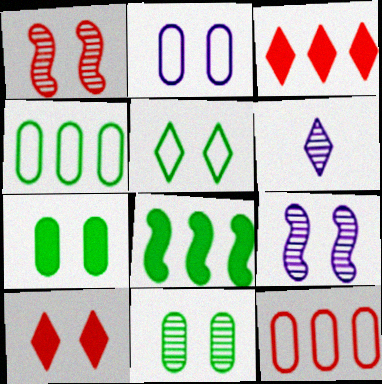[[3, 5, 6]]